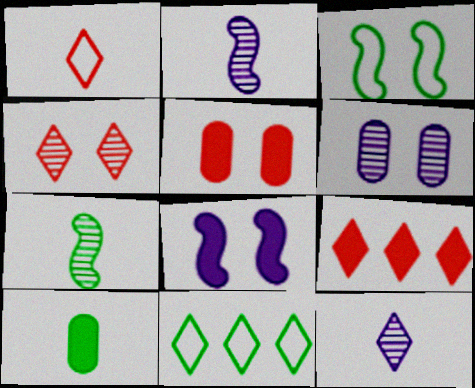[[1, 2, 10], 
[1, 4, 9], 
[2, 5, 11], 
[8, 9, 10]]